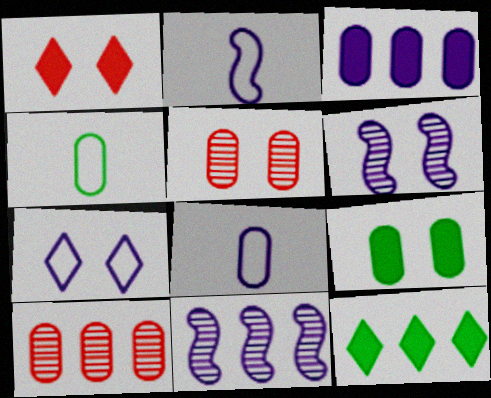[[1, 4, 11], 
[2, 5, 12], 
[3, 4, 5], 
[8, 9, 10]]